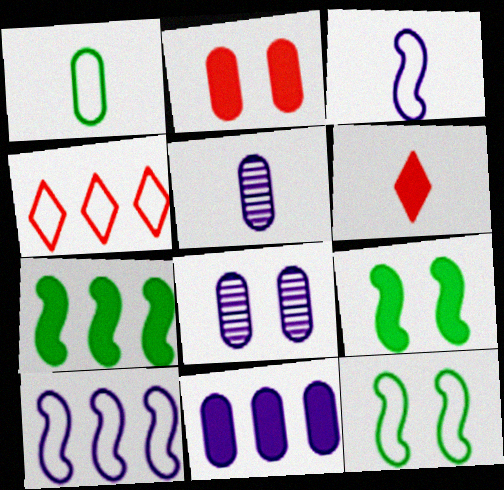[[4, 5, 9], 
[6, 9, 11]]